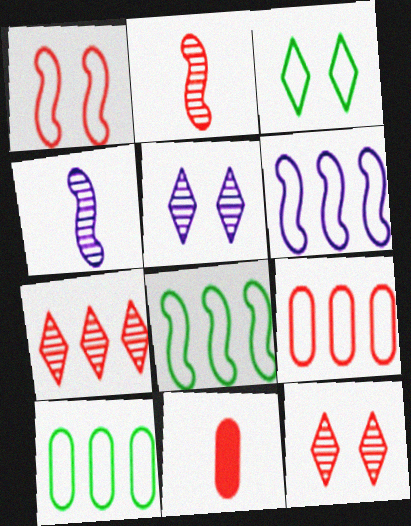[[1, 7, 11], 
[5, 8, 11]]